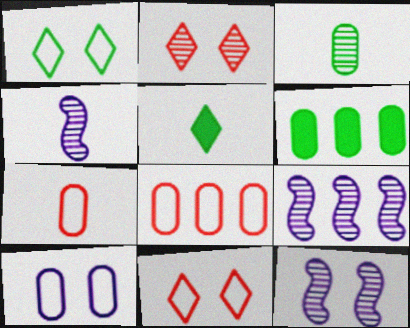[[2, 3, 9], 
[4, 5, 7], 
[4, 6, 11], 
[4, 9, 12], 
[5, 8, 12]]